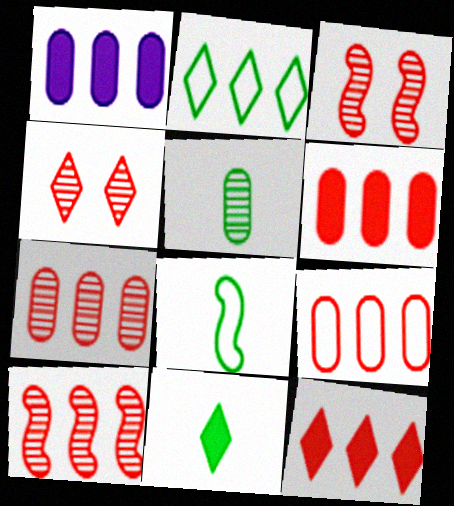[[1, 2, 10], 
[1, 4, 8], 
[5, 8, 11], 
[6, 7, 9], 
[9, 10, 12]]